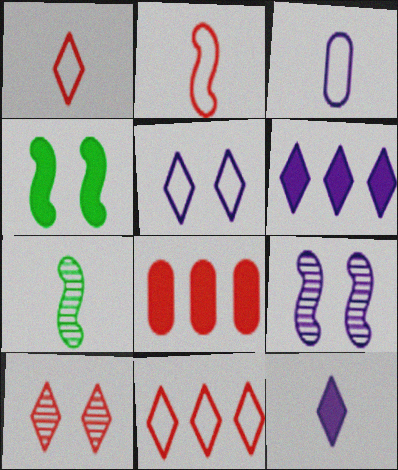[[2, 8, 10], 
[3, 6, 9], 
[4, 8, 12], 
[5, 7, 8]]